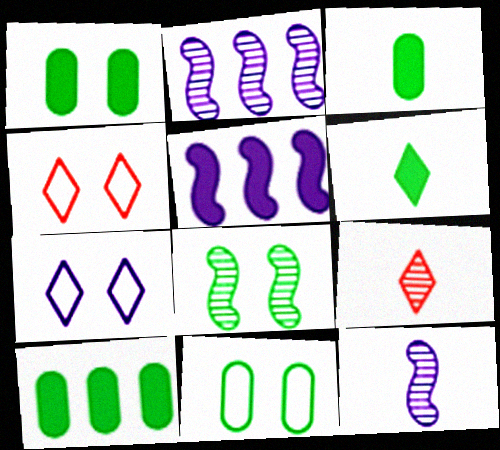[[1, 3, 10], 
[2, 3, 4], 
[4, 10, 12], 
[5, 9, 11]]